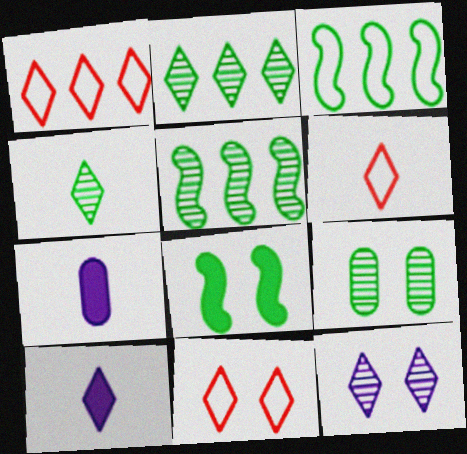[[1, 6, 11], 
[2, 10, 11], 
[4, 5, 9], 
[4, 6, 10], 
[5, 7, 11]]